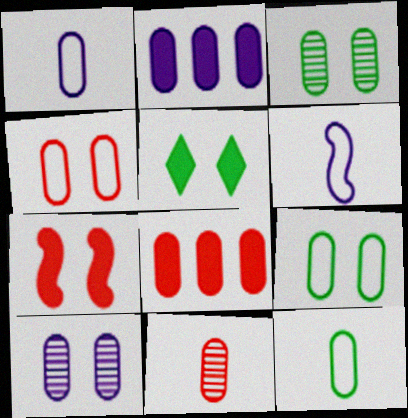[[1, 2, 10], 
[1, 3, 8], 
[2, 9, 11], 
[4, 8, 11], 
[8, 10, 12]]